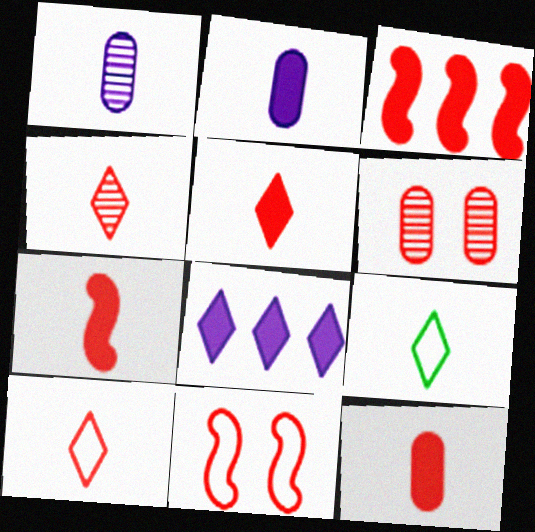[[1, 7, 9], 
[3, 6, 10], 
[4, 5, 10], 
[5, 7, 12]]